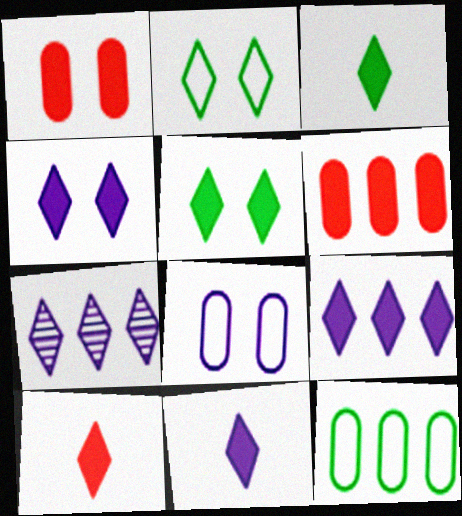[[2, 7, 10], 
[3, 10, 11], 
[4, 9, 11], 
[5, 9, 10]]